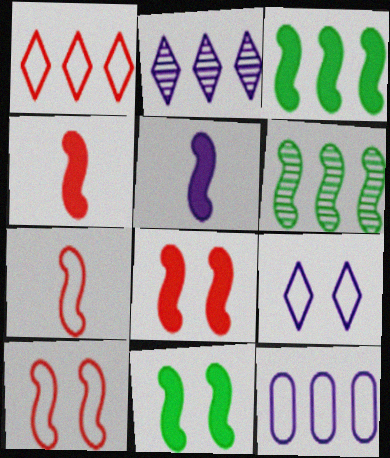[[3, 5, 8], 
[5, 6, 10]]